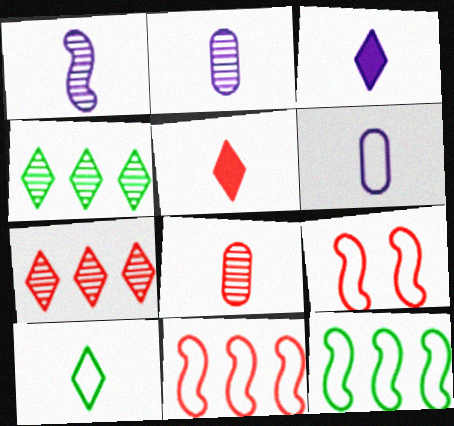[[1, 3, 6]]